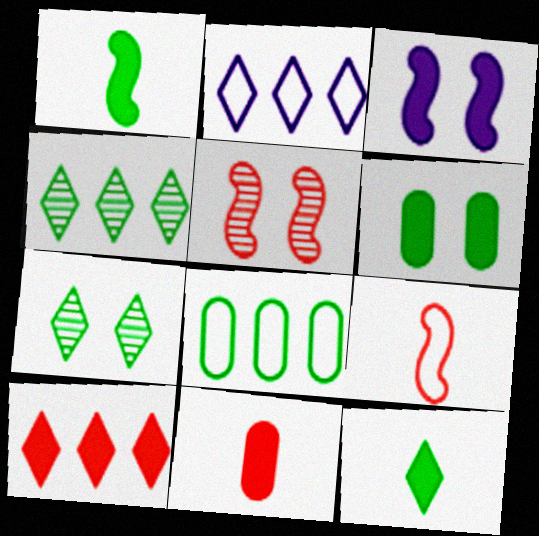[[1, 7, 8], 
[2, 4, 10]]